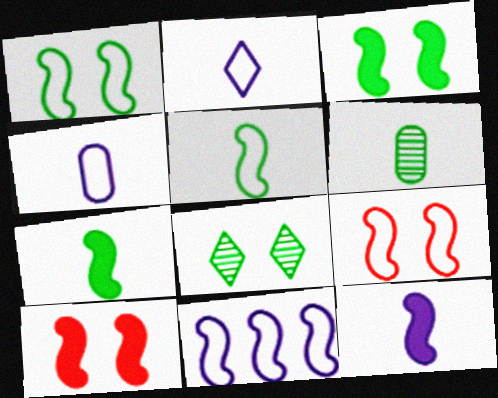[[5, 9, 11]]